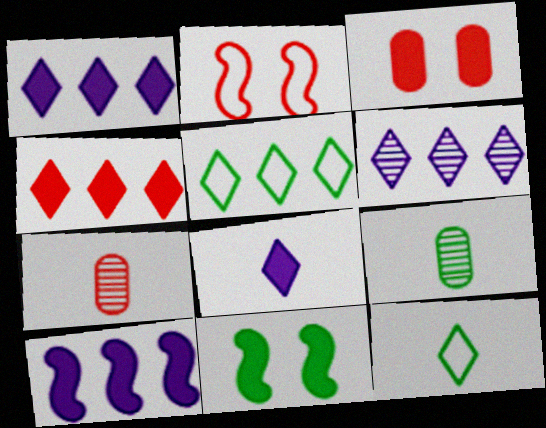[[1, 2, 9], 
[2, 4, 7], 
[4, 5, 6], 
[5, 9, 11]]